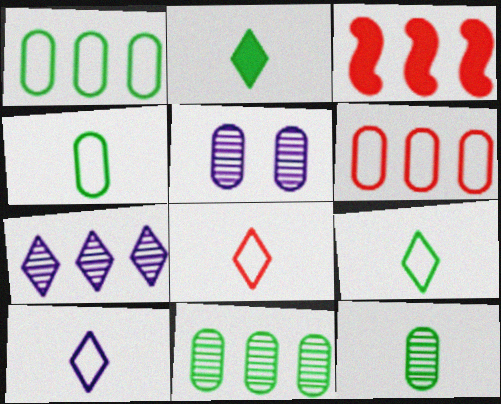[[1, 3, 7], 
[3, 5, 9], 
[8, 9, 10]]